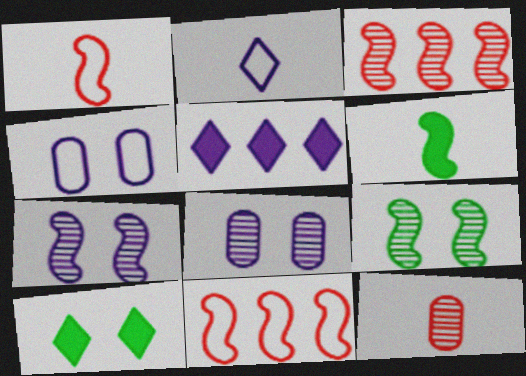[[2, 6, 12], 
[6, 7, 11]]